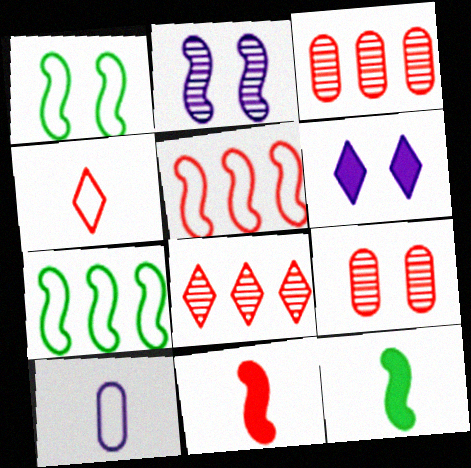[[1, 6, 9], 
[2, 5, 12], 
[2, 7, 11]]